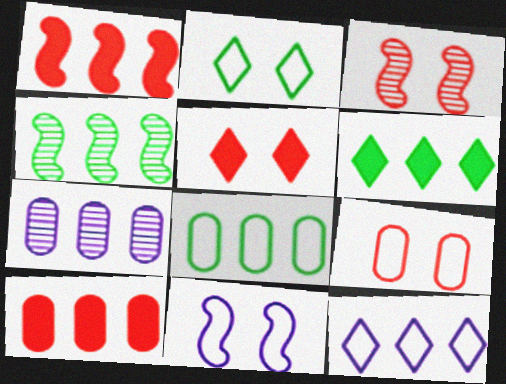[[2, 9, 11], 
[3, 5, 9], 
[4, 6, 8], 
[4, 10, 12], 
[7, 8, 10]]